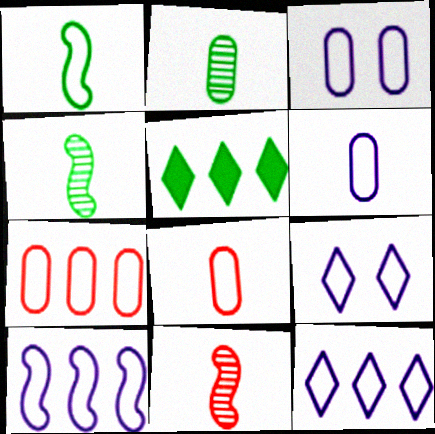[[1, 7, 9], 
[3, 5, 11], 
[6, 9, 10]]